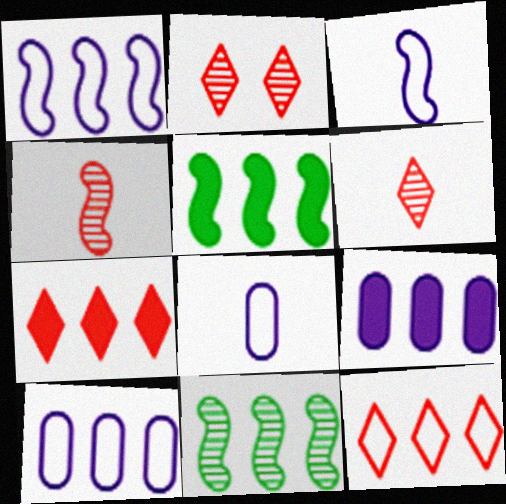[[2, 5, 8], 
[5, 7, 9], 
[7, 10, 11], 
[9, 11, 12]]